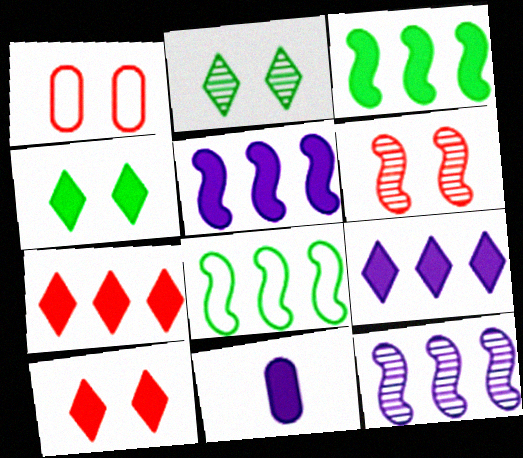[[1, 6, 10], 
[3, 10, 11]]